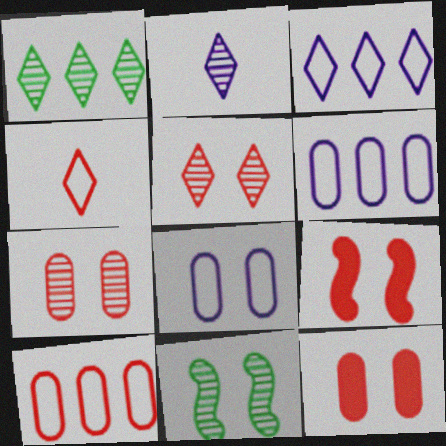[[1, 2, 5]]